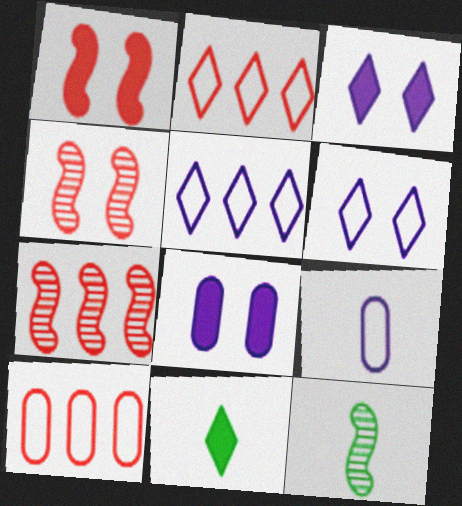[[2, 8, 12], 
[3, 10, 12]]